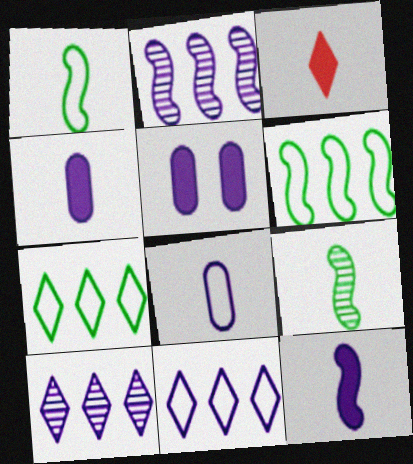[[3, 8, 9]]